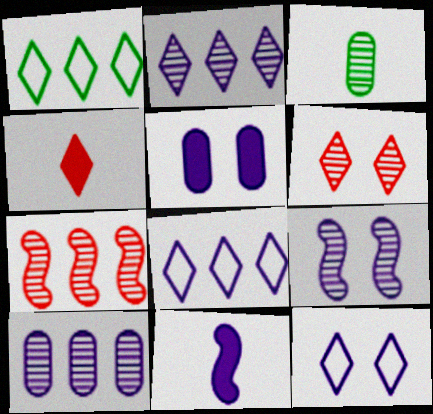[[5, 9, 12], 
[10, 11, 12]]